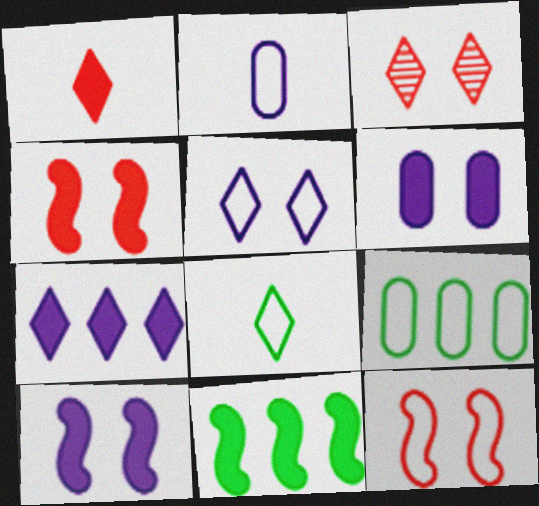[[1, 6, 11], 
[2, 3, 11], 
[3, 7, 8]]